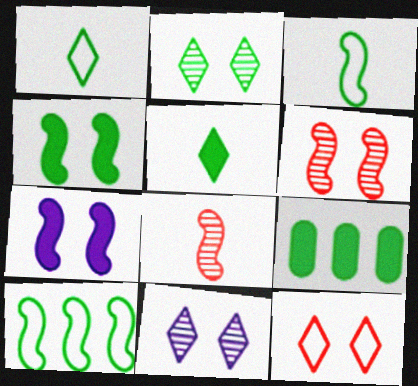[[2, 3, 9], 
[4, 5, 9], 
[7, 8, 10]]